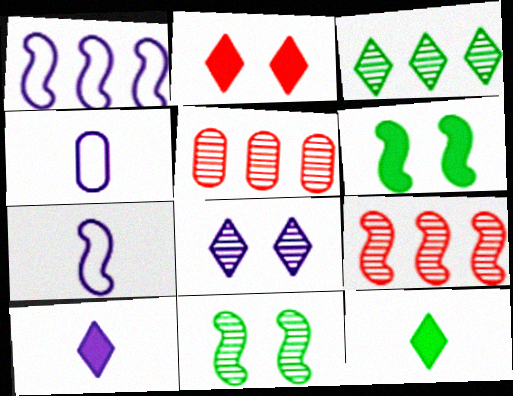[[6, 7, 9]]